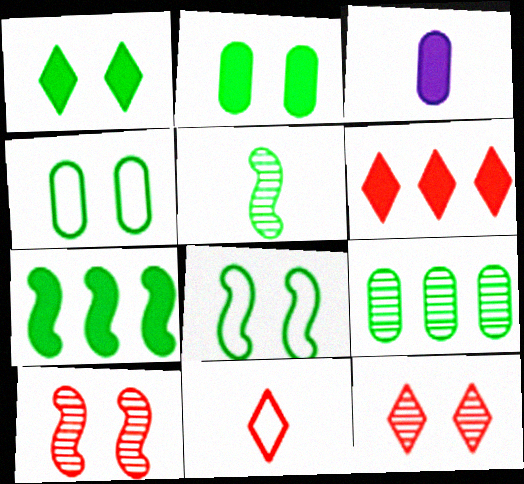[[3, 5, 11], 
[5, 7, 8], 
[6, 11, 12]]